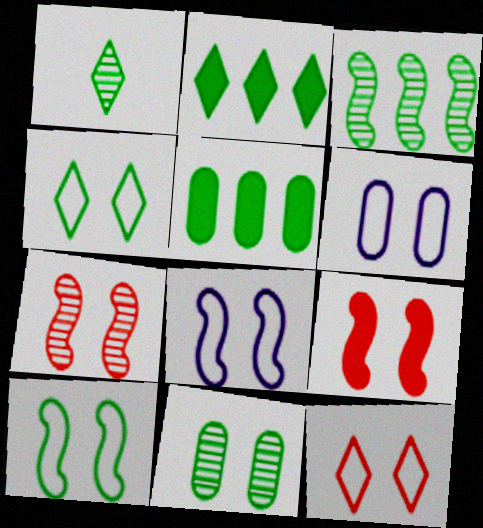[[1, 2, 4], 
[1, 3, 11], 
[1, 5, 10], 
[6, 10, 12]]